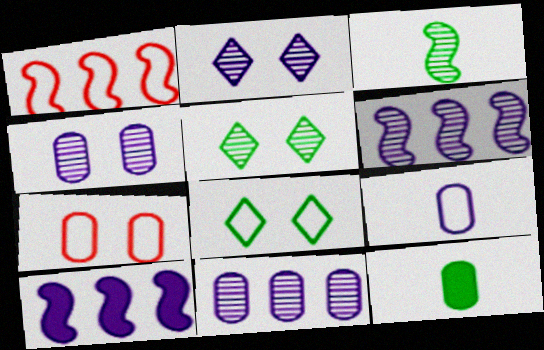[[1, 2, 12], 
[1, 8, 9], 
[2, 9, 10], 
[7, 11, 12]]